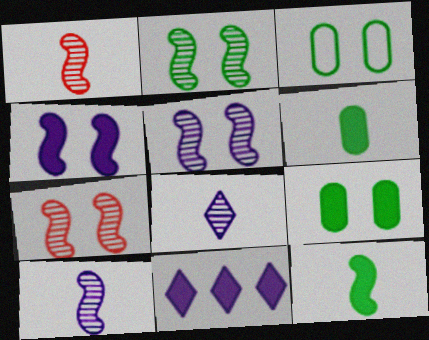[[1, 3, 11], 
[2, 5, 7]]